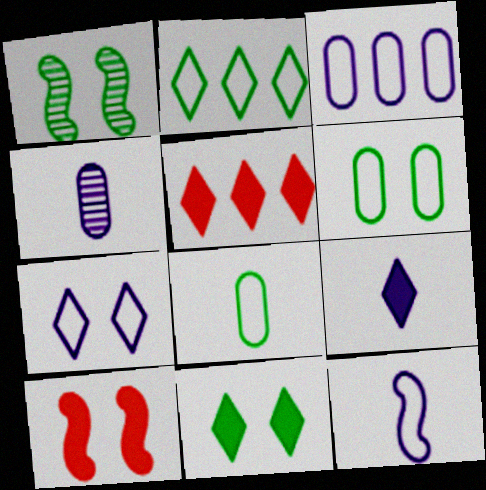[[1, 6, 11], 
[2, 4, 10], 
[3, 7, 12], 
[4, 9, 12], 
[5, 9, 11]]